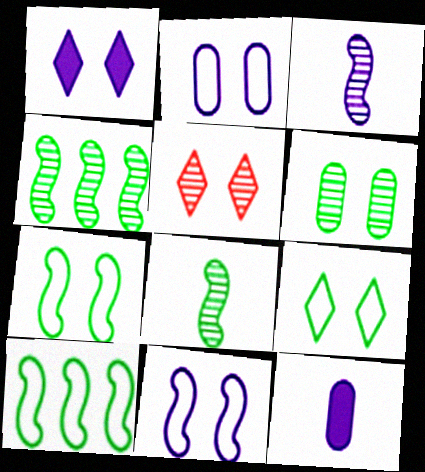[[1, 5, 9], 
[5, 10, 12]]